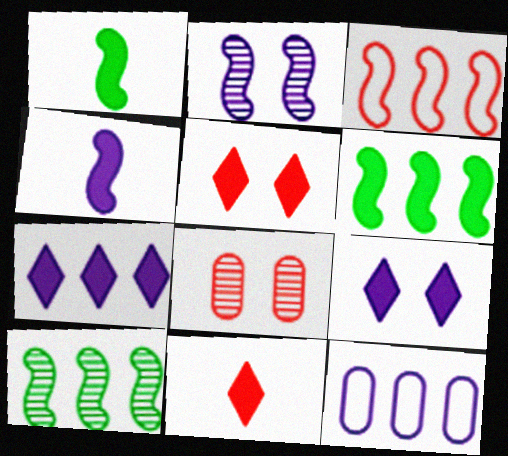[[1, 2, 3], 
[3, 8, 11]]